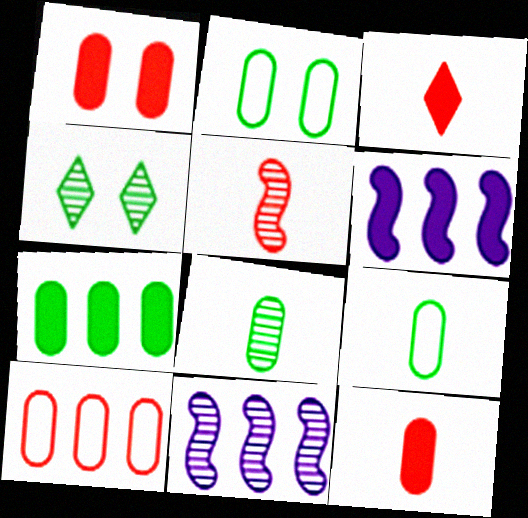[[2, 3, 11], 
[2, 7, 8]]